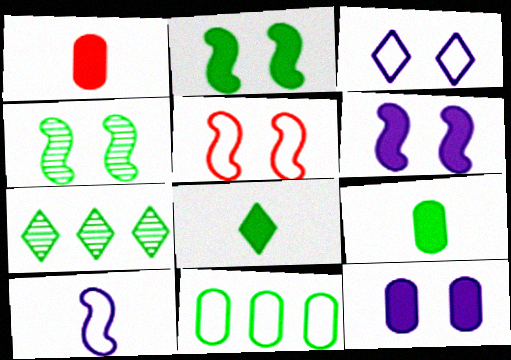[[4, 5, 6], 
[4, 8, 11]]